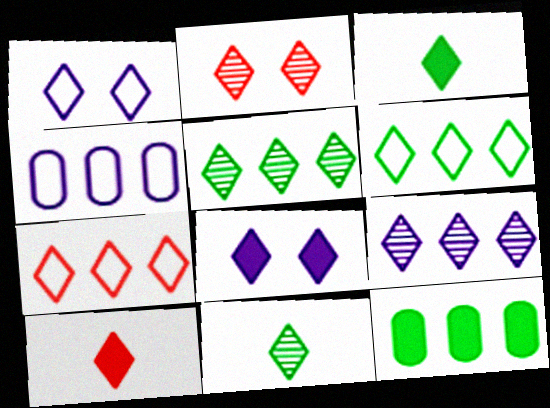[[1, 5, 10], 
[2, 7, 10], 
[2, 9, 11], 
[7, 8, 11]]